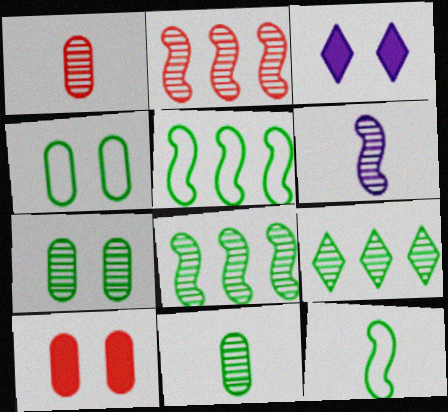[[1, 3, 5]]